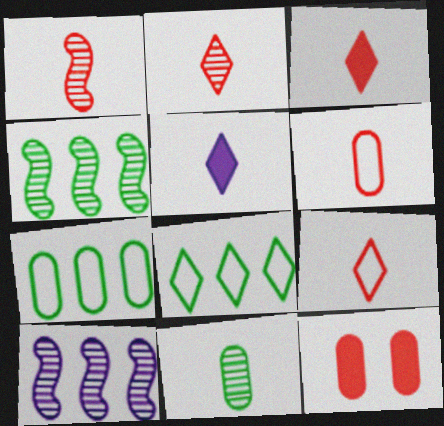[[1, 3, 6], 
[2, 3, 9]]